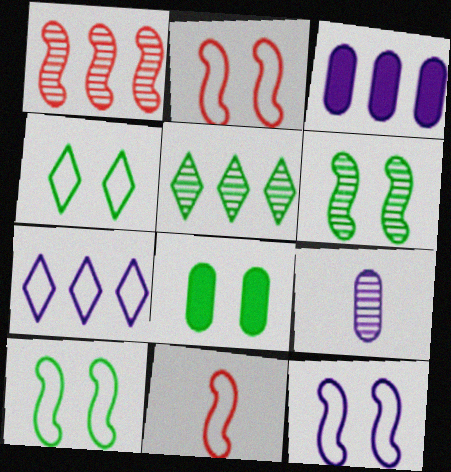[[2, 10, 12], 
[4, 6, 8]]